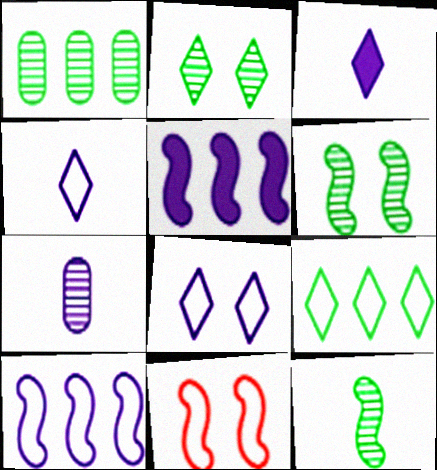[[1, 2, 12], 
[1, 3, 11], 
[5, 7, 8], 
[5, 11, 12]]